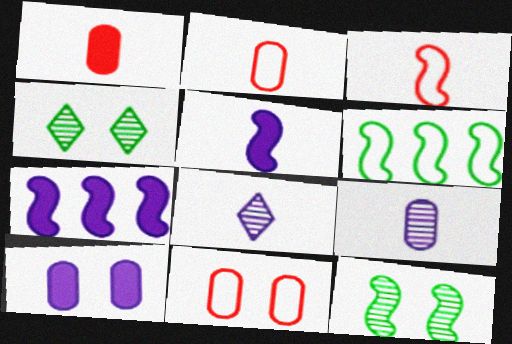[[2, 4, 7], 
[3, 7, 12]]